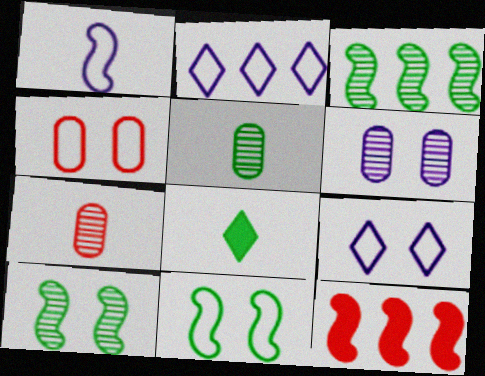[[1, 7, 8], 
[1, 10, 12], 
[4, 9, 11], 
[5, 9, 12]]